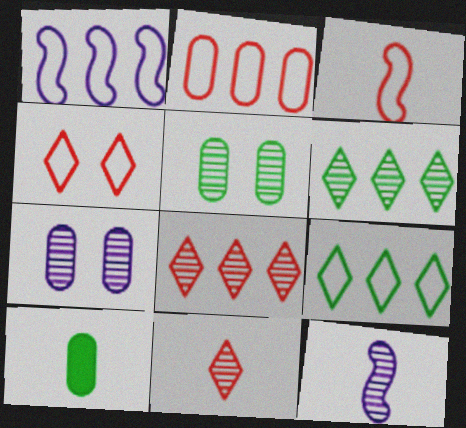[[1, 2, 9], 
[2, 3, 4], 
[2, 7, 10], 
[5, 8, 12]]